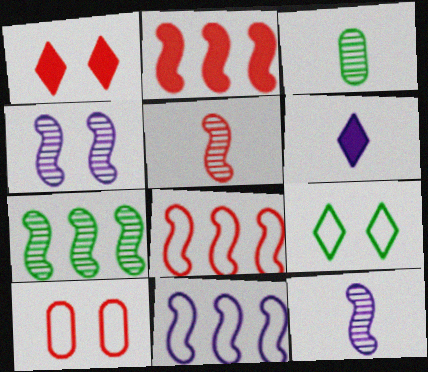[[1, 3, 11], 
[2, 7, 11], 
[4, 5, 7], 
[6, 7, 10]]